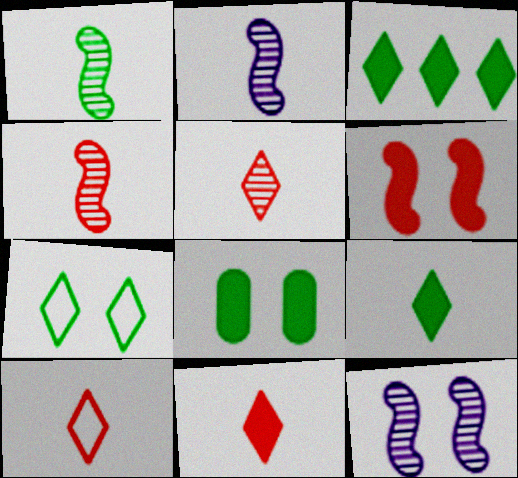[[1, 2, 4], 
[5, 10, 11]]